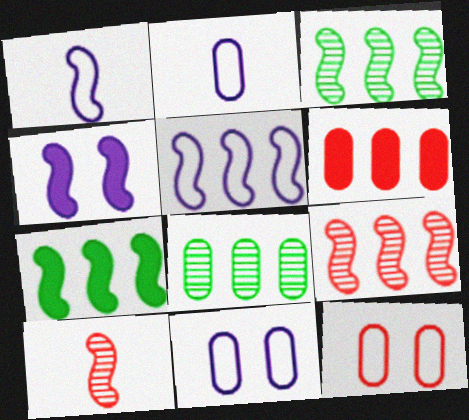[[5, 7, 9]]